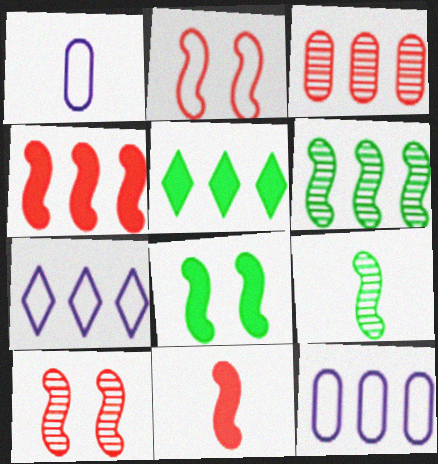[[1, 5, 10]]